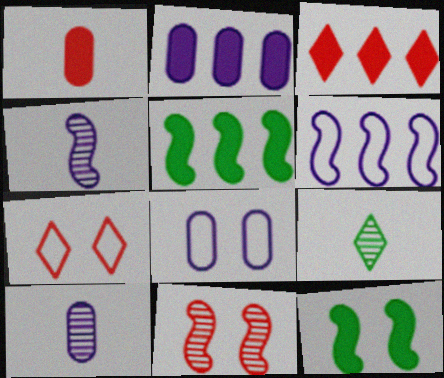[[2, 3, 5], 
[2, 8, 10], 
[5, 7, 10]]